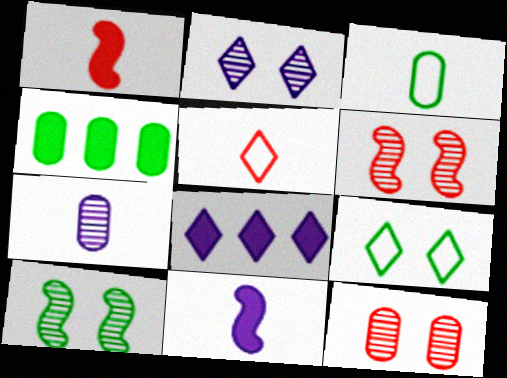[[2, 10, 12], 
[3, 6, 8]]